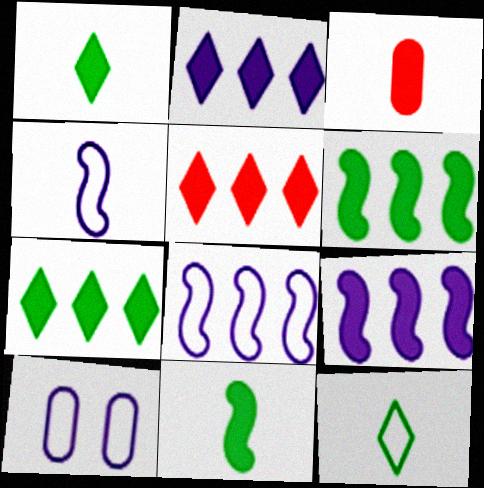[[2, 5, 7]]